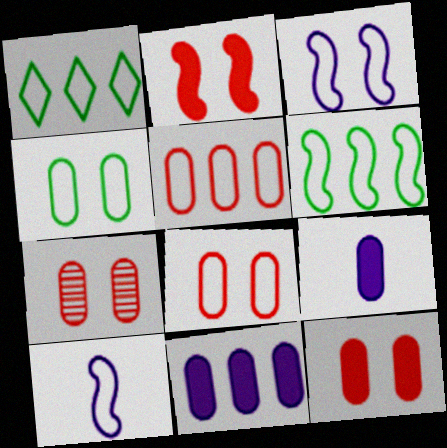[[1, 8, 10], 
[7, 8, 12]]